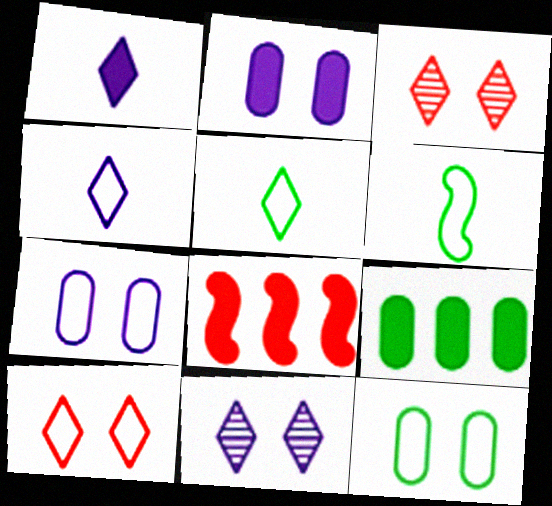[]